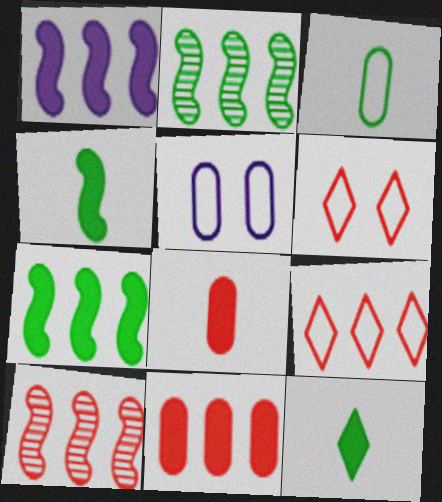[[5, 10, 12], 
[6, 8, 10], 
[9, 10, 11]]